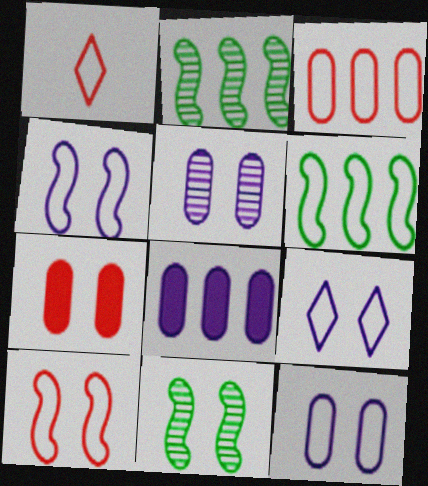[[1, 3, 10], 
[1, 6, 12], 
[1, 8, 11], 
[4, 9, 12], 
[7, 9, 11]]